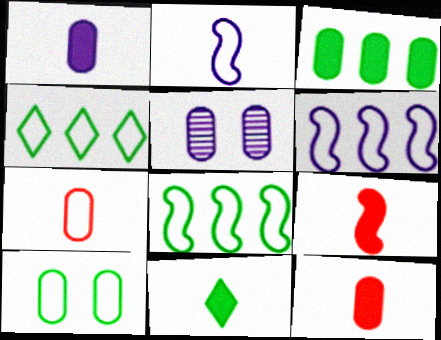[[1, 9, 11], 
[3, 5, 7], 
[4, 5, 9]]